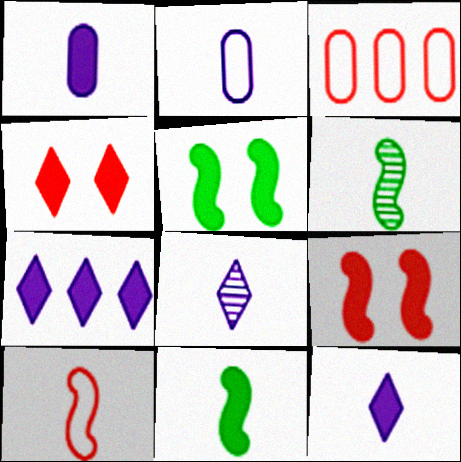[[3, 5, 8]]